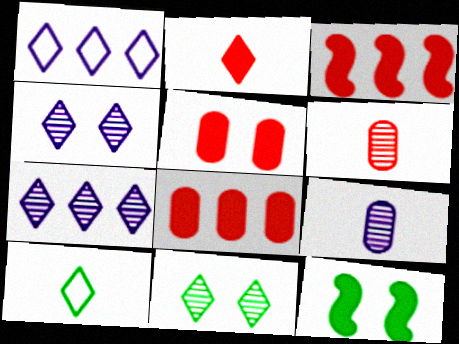[[1, 2, 11], 
[1, 6, 12], 
[2, 3, 5]]